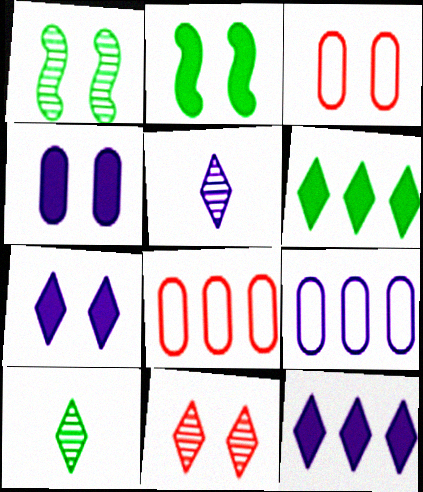[[1, 3, 7], 
[2, 5, 8]]